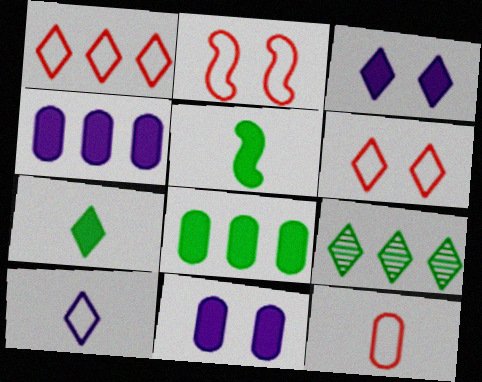[[1, 2, 12]]